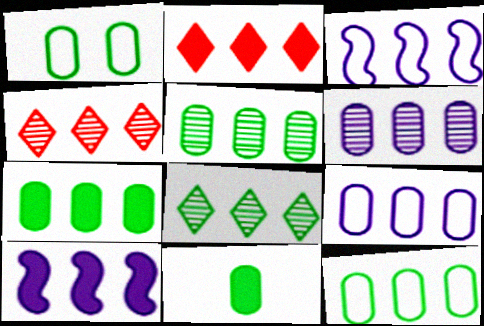[[1, 5, 11], 
[2, 3, 5], 
[2, 7, 10], 
[3, 4, 7], 
[4, 10, 12], 
[5, 7, 12]]